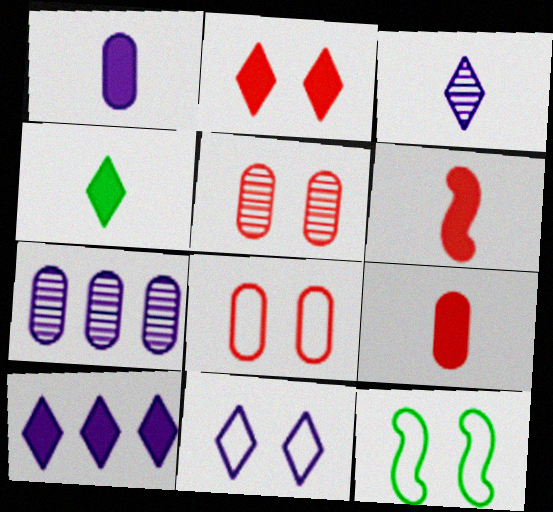[[1, 4, 6], 
[2, 4, 10], 
[3, 10, 11], 
[8, 11, 12]]